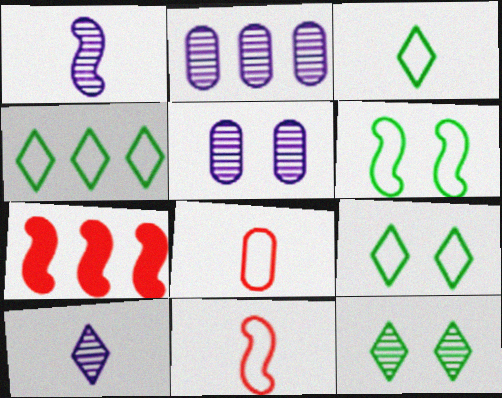[[1, 6, 7], 
[2, 4, 7], 
[3, 4, 9], 
[3, 5, 7]]